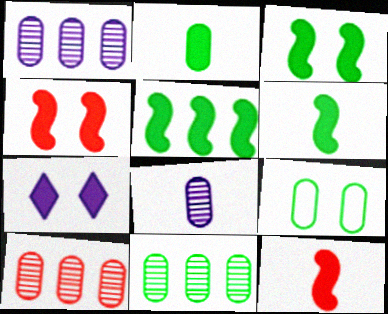[[1, 10, 11], 
[2, 9, 11], 
[3, 5, 6]]